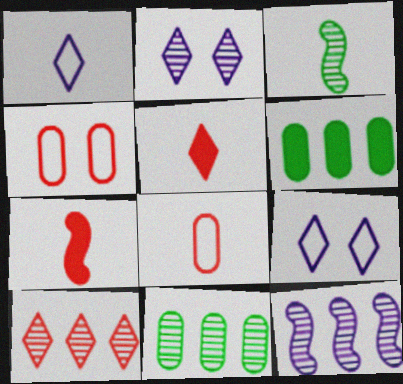[[4, 7, 10], 
[7, 9, 11], 
[10, 11, 12]]